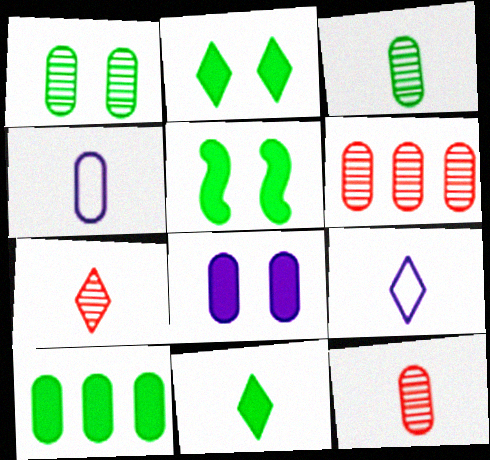[[5, 6, 9], 
[5, 10, 11], 
[7, 9, 11]]